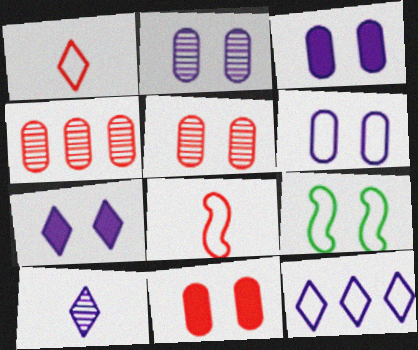[[2, 3, 6], 
[5, 7, 9], 
[7, 10, 12]]